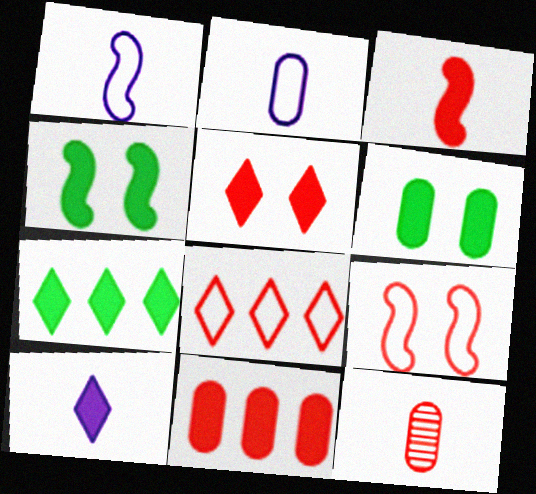[[3, 5, 11], 
[4, 10, 11], 
[5, 7, 10]]